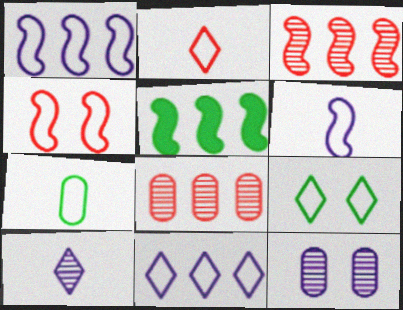[[1, 3, 5], 
[2, 5, 12], 
[2, 6, 7], 
[2, 9, 11], 
[4, 7, 11], 
[5, 8, 11]]